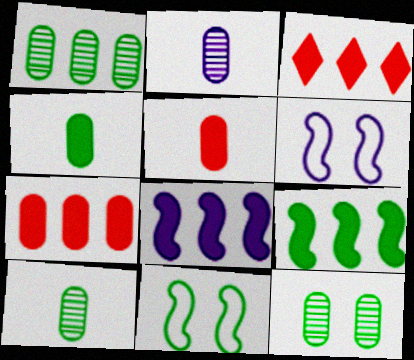[[1, 10, 12], 
[2, 3, 11], 
[3, 6, 10]]